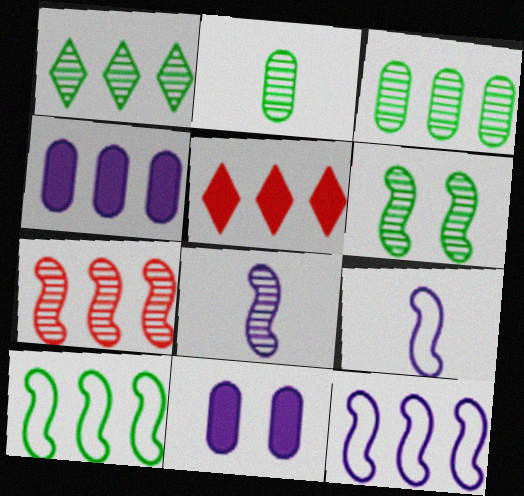[[1, 2, 6], 
[3, 5, 12], 
[6, 7, 8]]